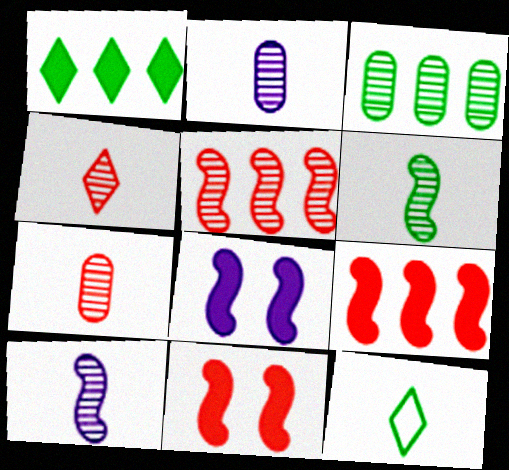[[2, 4, 6]]